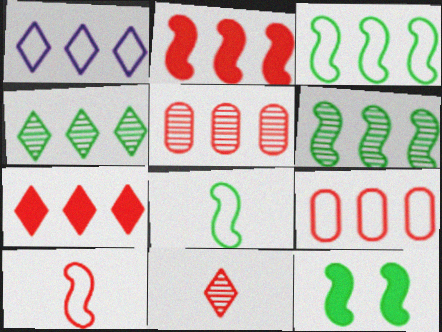[[1, 3, 9], 
[1, 4, 7], 
[6, 8, 12]]